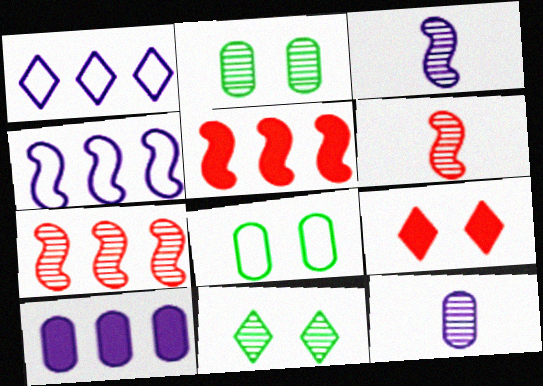[[7, 11, 12]]